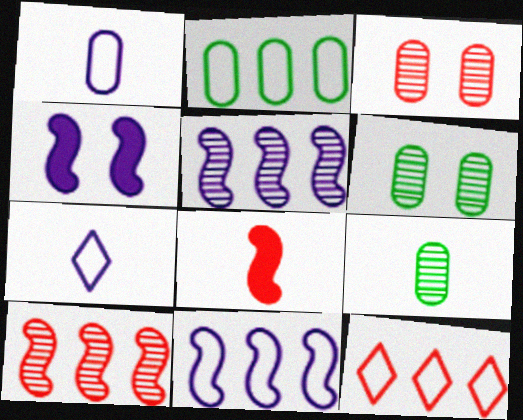[[2, 11, 12], 
[3, 8, 12], 
[4, 9, 12], 
[7, 8, 9]]